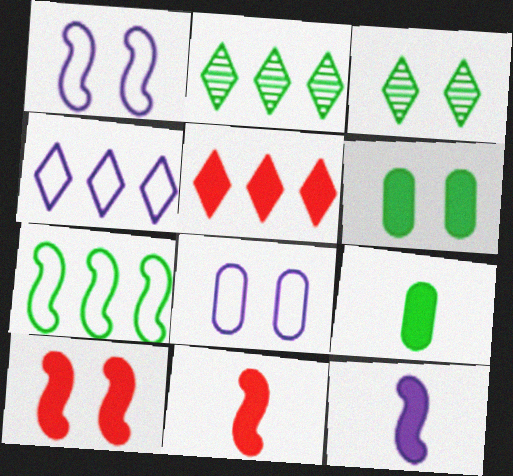[[2, 4, 5], 
[2, 8, 11], 
[3, 7, 9], 
[3, 8, 10], 
[5, 6, 12]]